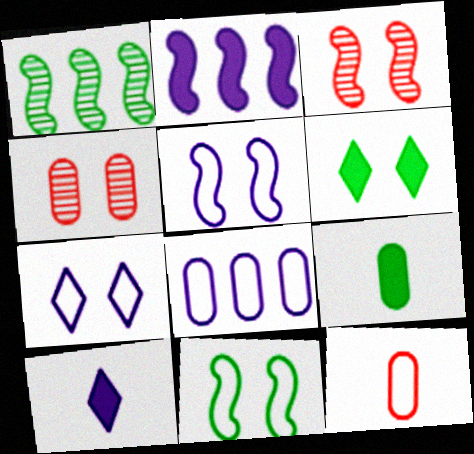[[4, 5, 6], 
[4, 8, 9]]